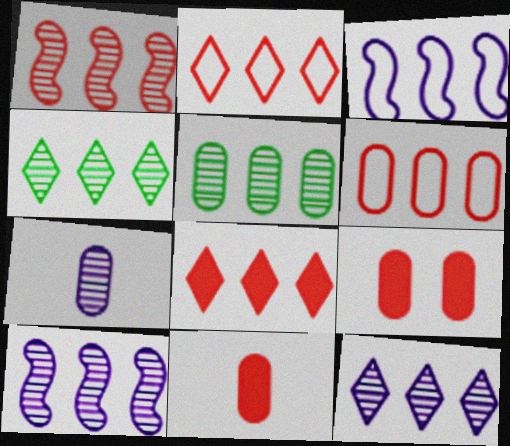[[1, 5, 12], 
[1, 6, 8], 
[3, 5, 8]]